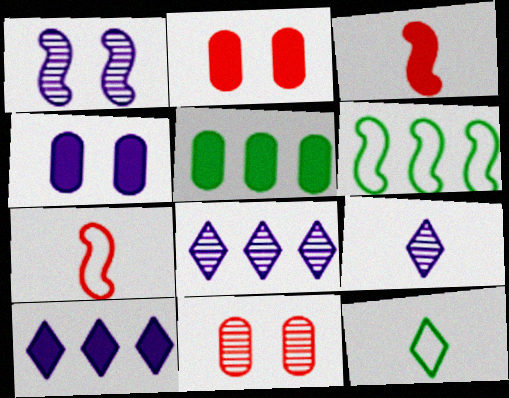[[1, 3, 6], 
[2, 6, 9]]